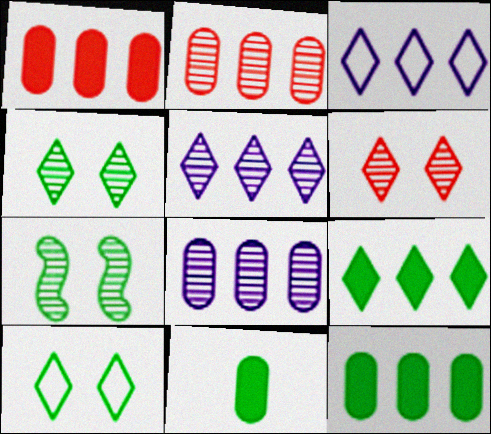[]